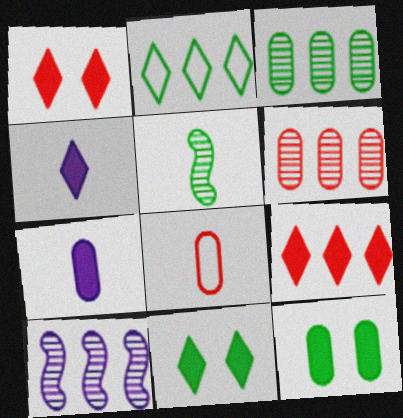[[2, 5, 12], 
[4, 5, 8], 
[4, 9, 11], 
[8, 10, 11]]